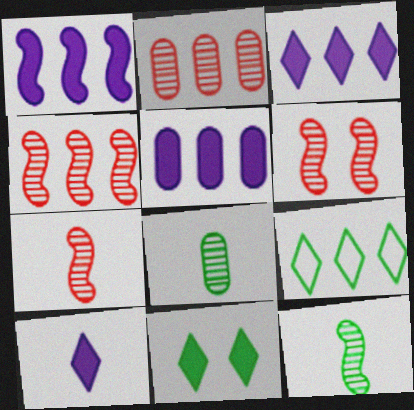[[1, 2, 9], 
[1, 3, 5], 
[4, 5, 9], 
[4, 6, 7]]